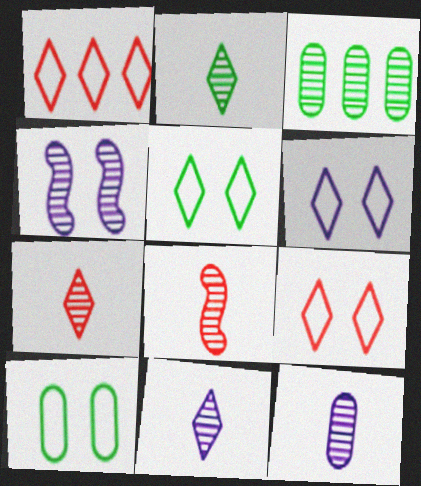[[2, 7, 11], 
[2, 8, 12], 
[3, 4, 7], 
[5, 6, 9]]